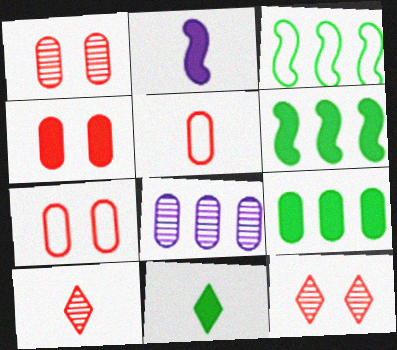[[1, 4, 7]]